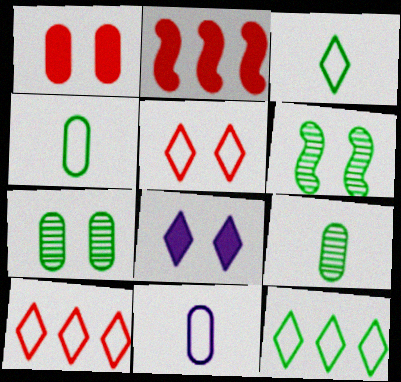[]